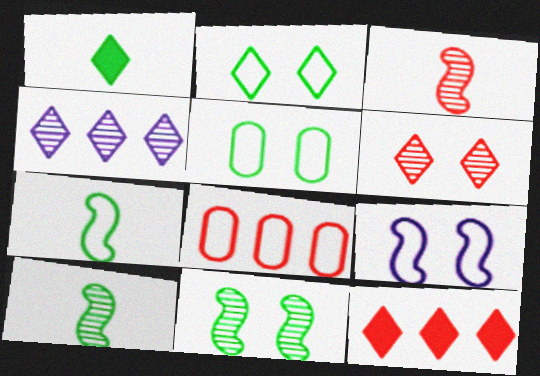[]